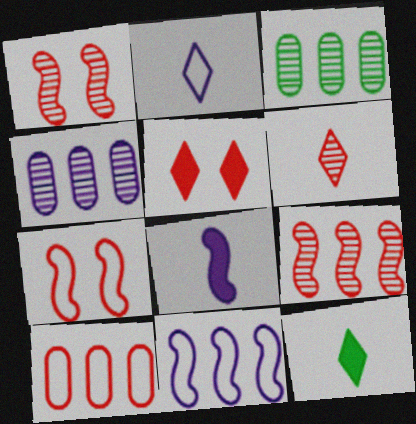[[2, 6, 12], 
[4, 7, 12]]